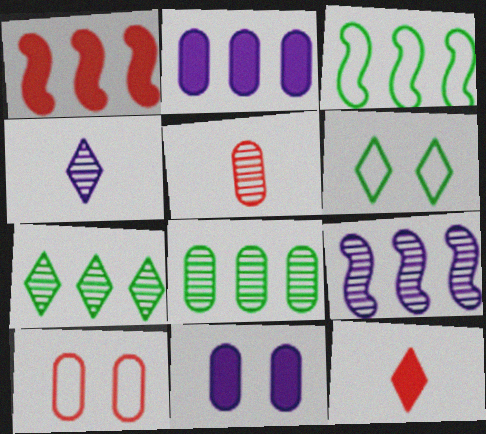[[1, 3, 9]]